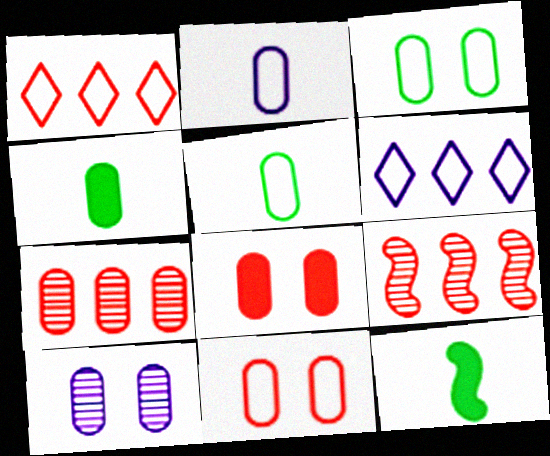[[1, 10, 12], 
[3, 8, 10]]